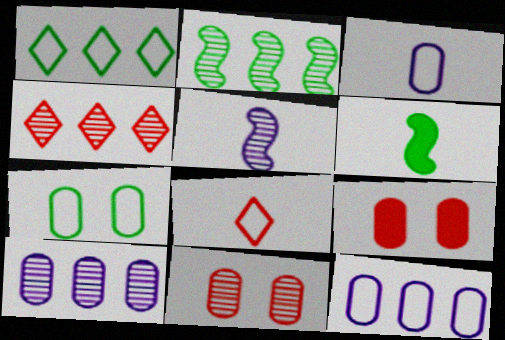[[1, 5, 9], 
[2, 4, 10]]